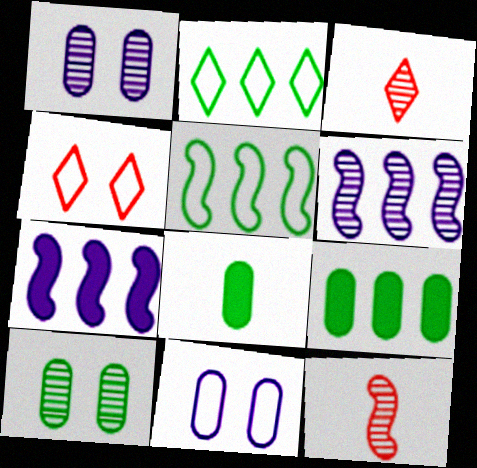[[3, 6, 10], 
[4, 6, 8]]